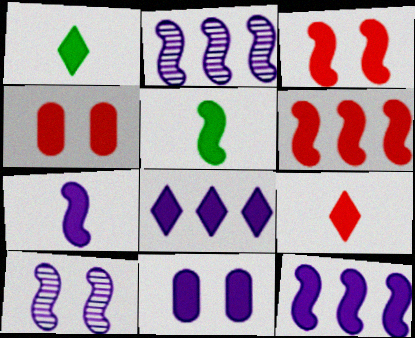[[1, 4, 12], 
[1, 6, 11], 
[3, 5, 12], 
[4, 5, 8], 
[4, 6, 9], 
[7, 8, 11]]